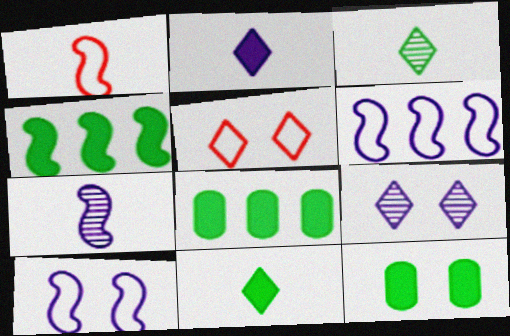[[1, 8, 9], 
[4, 11, 12], 
[5, 7, 8]]